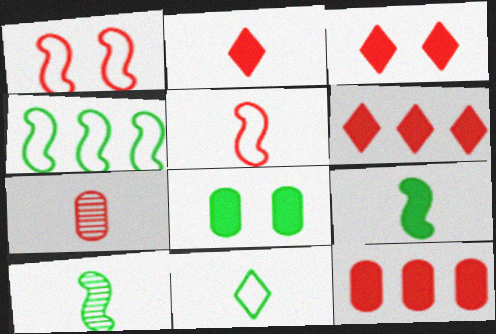[[1, 6, 7], 
[2, 3, 6], 
[2, 5, 7]]